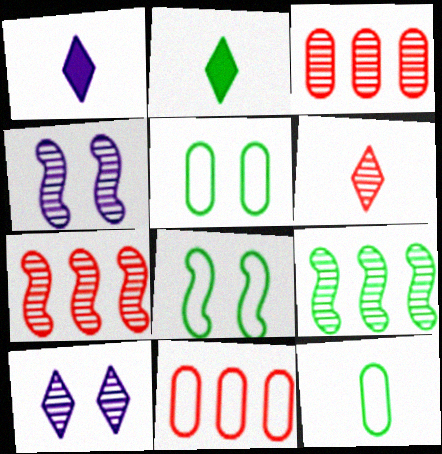[[1, 3, 8], 
[1, 5, 7], 
[2, 4, 11], 
[2, 5, 9]]